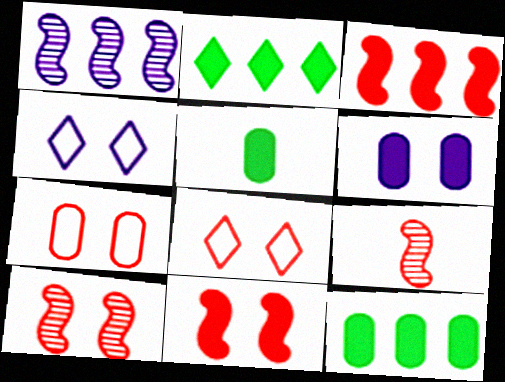[[1, 5, 8], 
[4, 9, 12]]